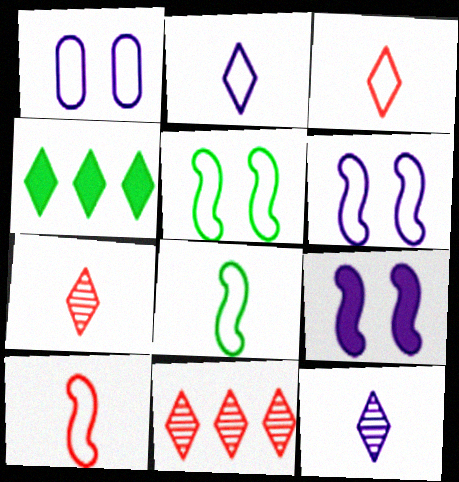[]